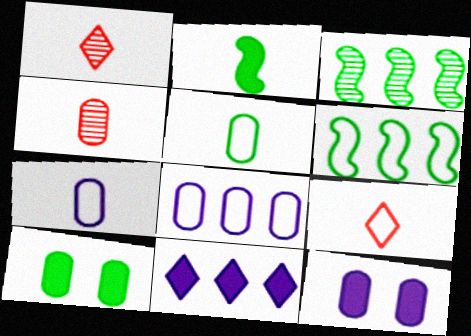[[1, 2, 7], 
[1, 6, 12], 
[3, 9, 12], 
[4, 8, 10]]